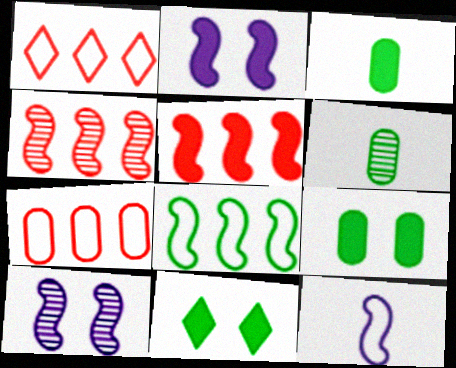[[1, 2, 6], 
[1, 3, 10], 
[6, 8, 11]]